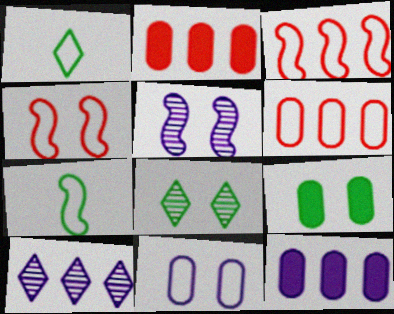[[1, 2, 5], 
[1, 3, 11]]